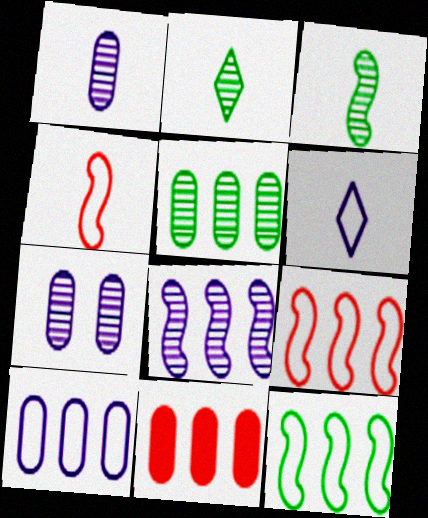[[5, 10, 11]]